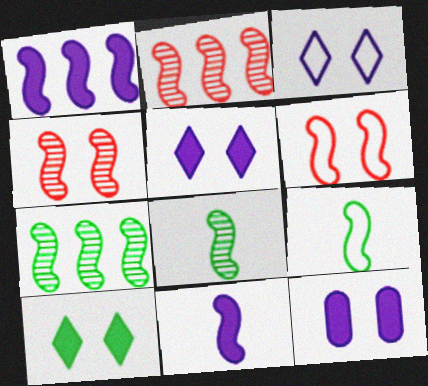[[1, 4, 9], 
[1, 6, 8], 
[6, 7, 11]]